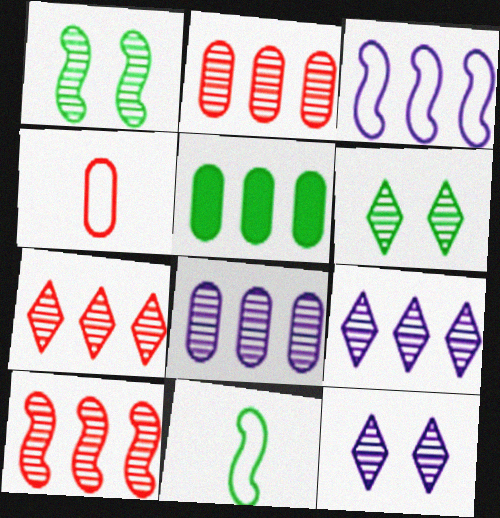[[2, 7, 10], 
[3, 5, 7], 
[5, 6, 11]]